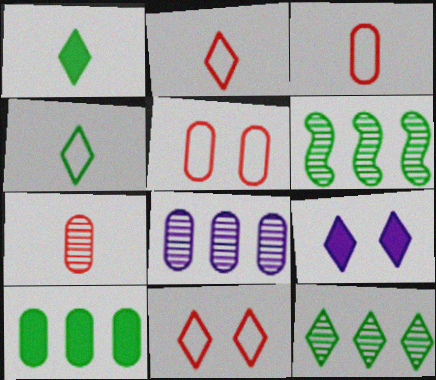[[2, 9, 12], 
[3, 6, 9]]